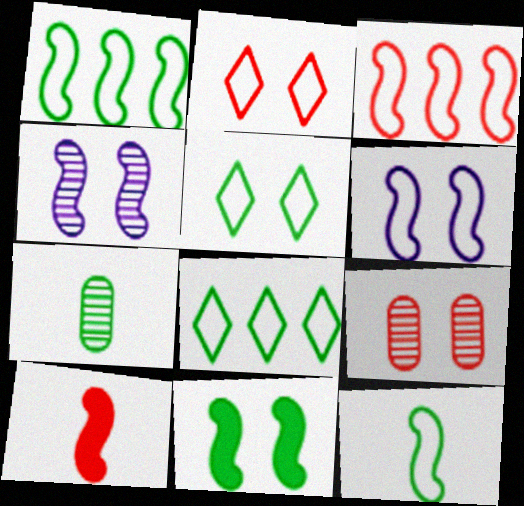[[1, 4, 10], 
[3, 6, 12], 
[7, 8, 11]]